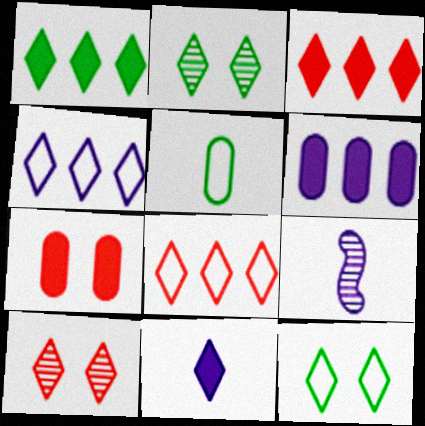[[2, 8, 11]]